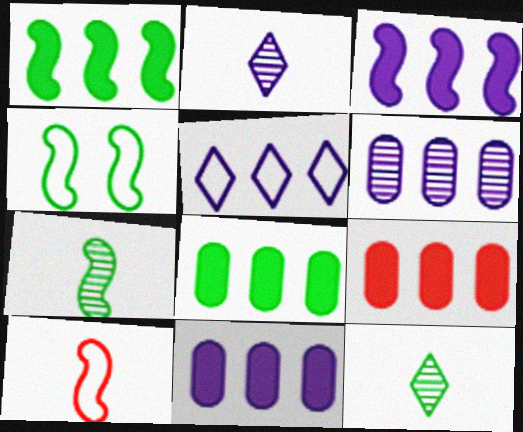[[1, 4, 7], 
[2, 4, 9], 
[3, 5, 6], 
[4, 8, 12], 
[8, 9, 11]]